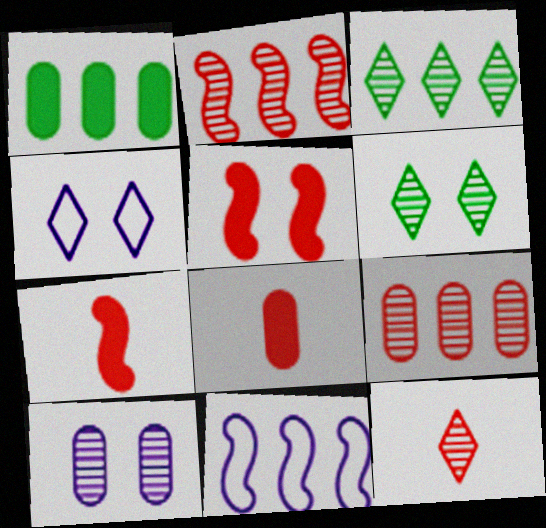[[6, 8, 11]]